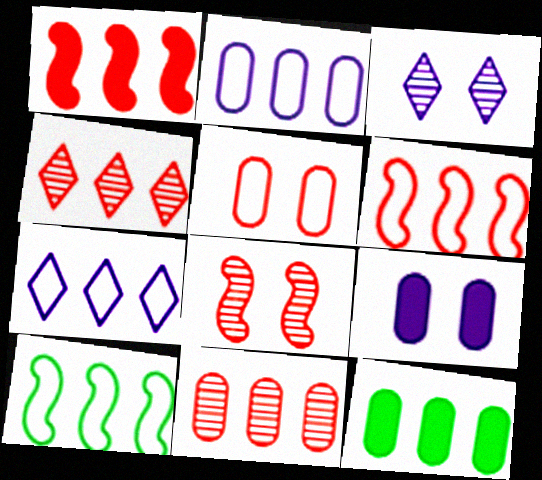[[2, 11, 12]]